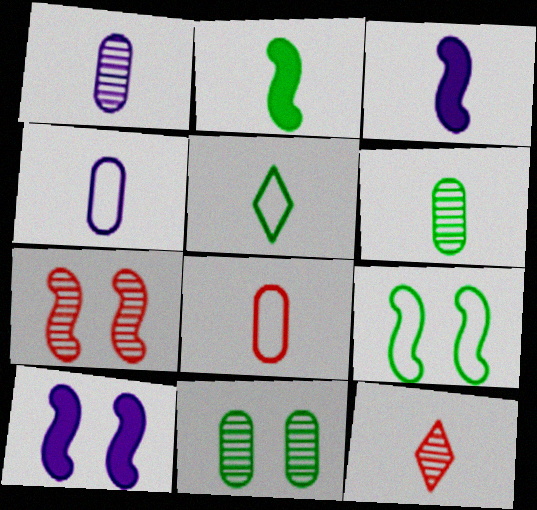[[2, 4, 12], 
[2, 5, 6], 
[7, 9, 10]]